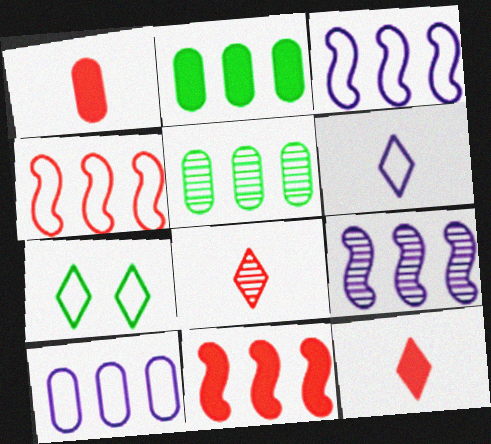[[1, 7, 9]]